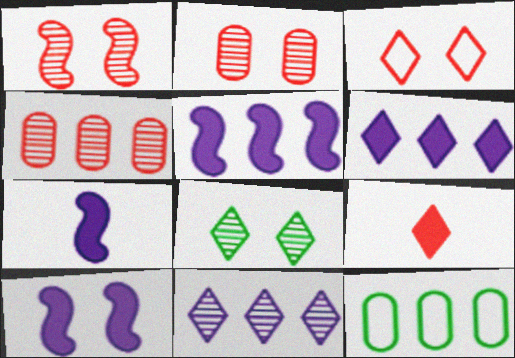[[5, 7, 10]]